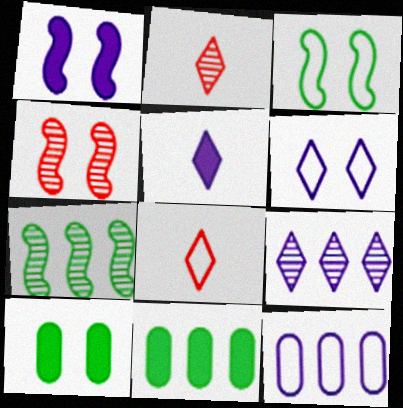[[1, 3, 4], 
[3, 8, 12], 
[4, 6, 10], 
[5, 6, 9]]